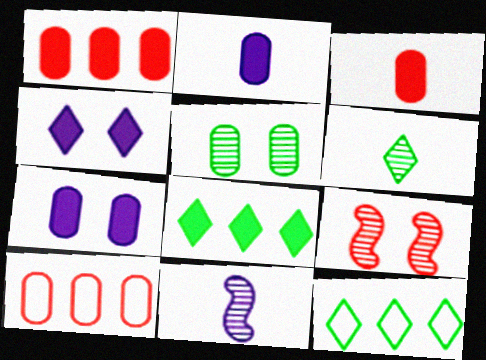[[2, 5, 10], 
[2, 9, 12]]